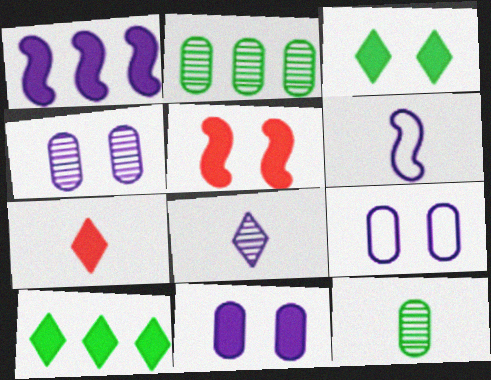[[1, 8, 9], 
[3, 5, 11], 
[4, 9, 11], 
[6, 7, 12]]